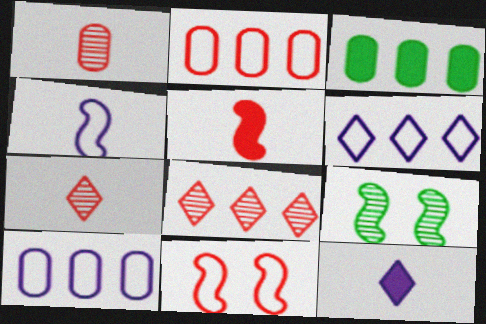[[2, 9, 12]]